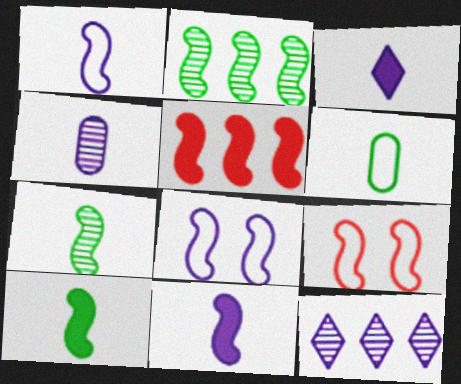[[1, 3, 4], 
[2, 9, 11], 
[5, 7, 8]]